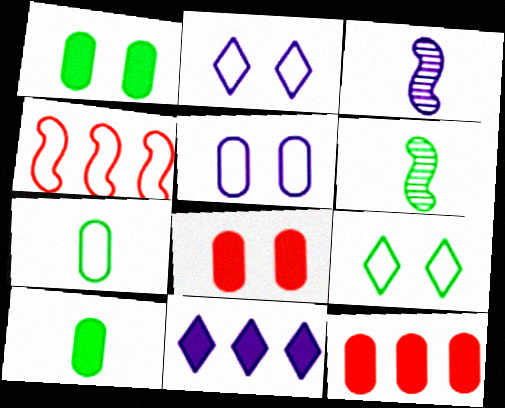[[2, 4, 7], 
[2, 6, 12], 
[3, 5, 11], 
[3, 9, 12]]